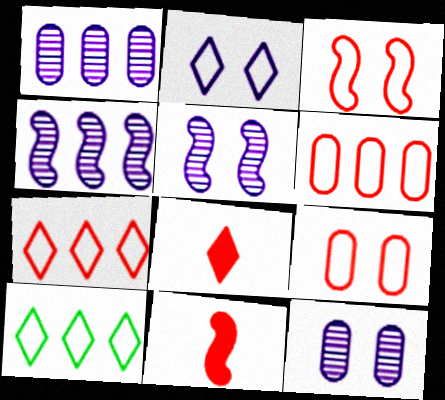[[10, 11, 12]]